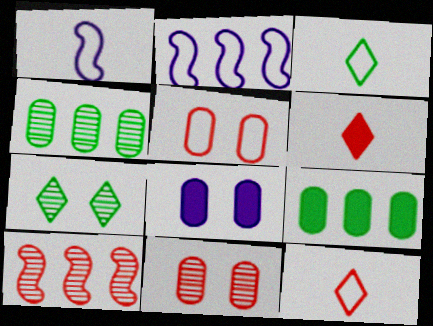[[2, 3, 5], 
[3, 8, 10], 
[5, 6, 10]]